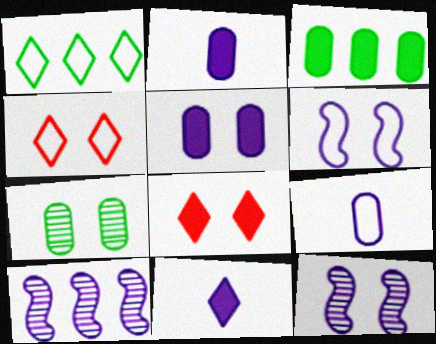[[6, 7, 8]]